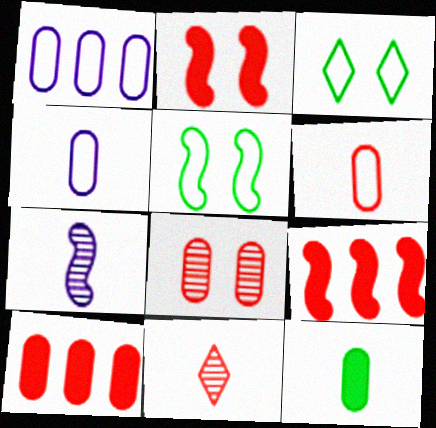[[1, 8, 12], 
[3, 7, 10], 
[5, 7, 9], 
[6, 8, 10]]